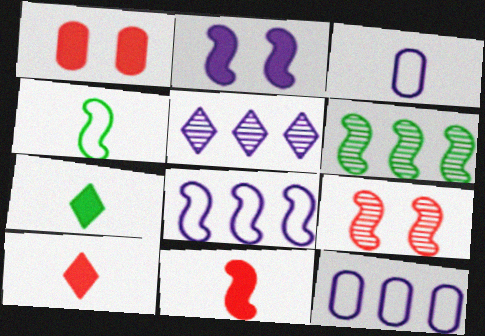[[1, 4, 5], 
[2, 3, 5], 
[7, 9, 12]]